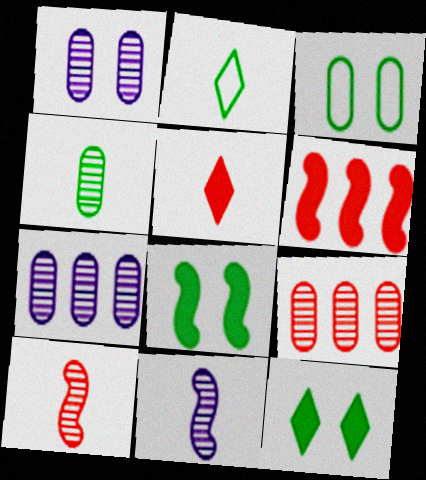[[1, 2, 6], 
[1, 4, 9]]